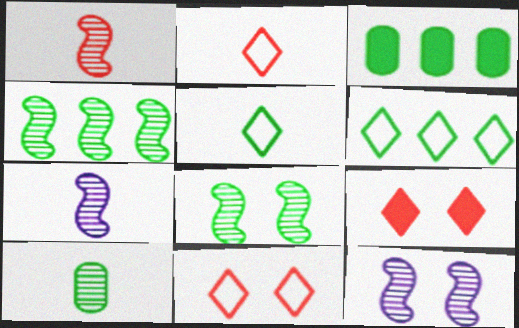[[1, 4, 12], 
[2, 3, 12], 
[3, 4, 6], 
[3, 5, 8], 
[3, 7, 11]]